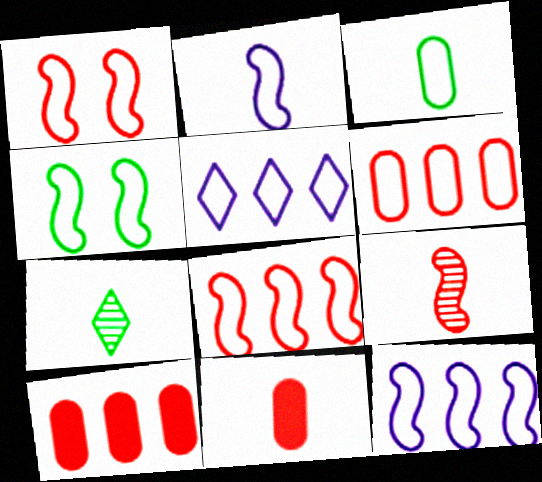[[1, 3, 5], 
[2, 4, 8], 
[2, 7, 11]]